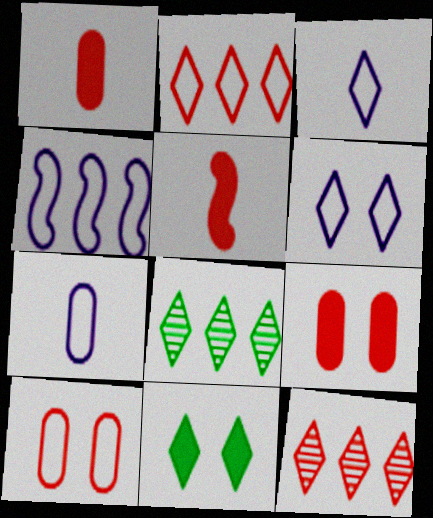[[3, 11, 12], 
[4, 6, 7], 
[5, 10, 12]]